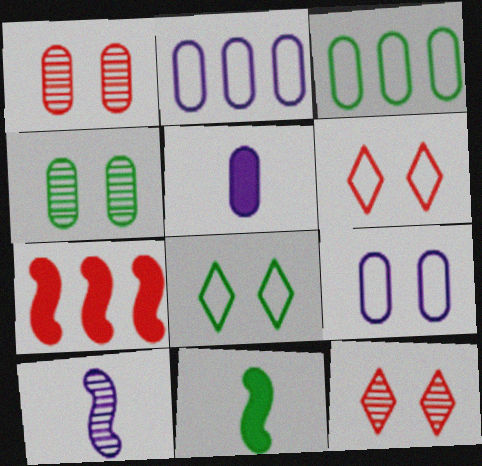[[1, 3, 5], 
[2, 11, 12]]